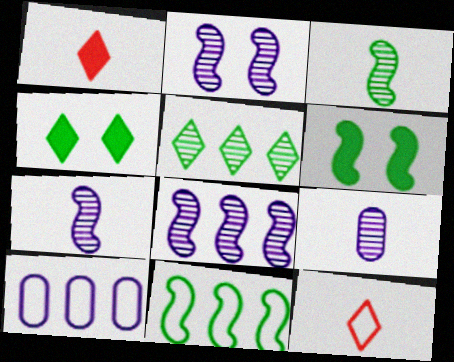[[2, 7, 8], 
[3, 6, 11]]